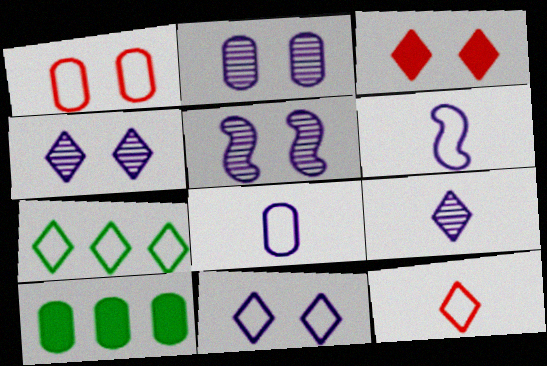[[1, 6, 7], 
[2, 4, 5], 
[3, 7, 9], 
[5, 10, 12], 
[7, 11, 12]]